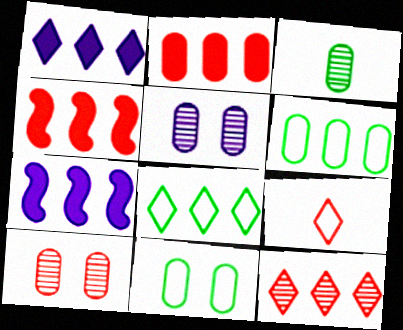[[1, 8, 12], 
[4, 9, 10], 
[6, 7, 12]]